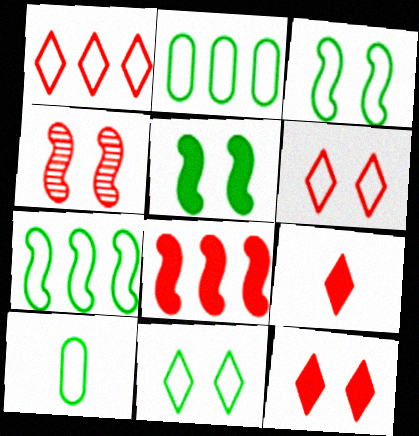[[7, 10, 11]]